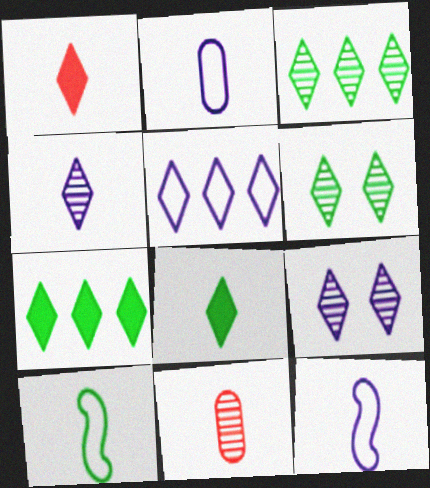[[1, 5, 6], 
[8, 11, 12]]